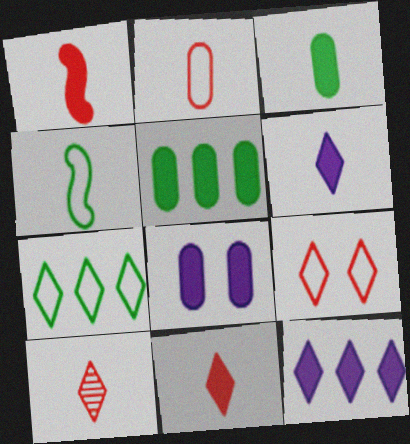[[1, 2, 10], 
[1, 3, 6]]